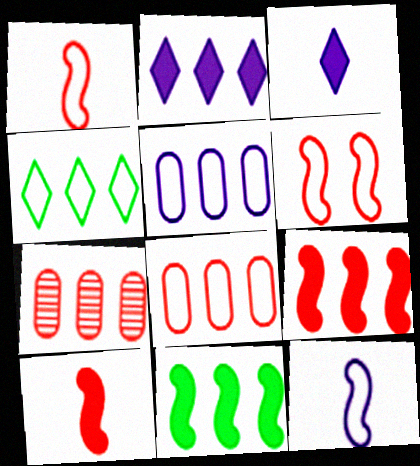[]